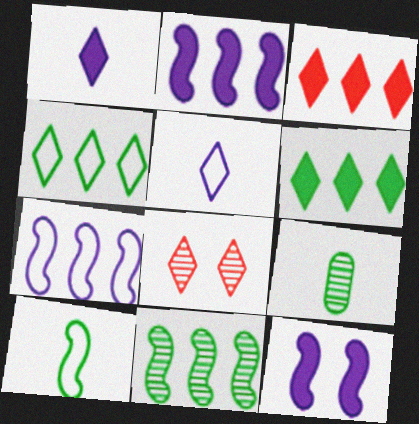[[1, 4, 8], 
[5, 6, 8]]